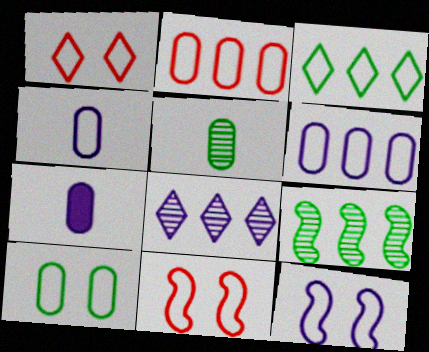[[1, 7, 9], 
[1, 10, 12], 
[2, 4, 10], 
[3, 4, 11], 
[7, 8, 12]]